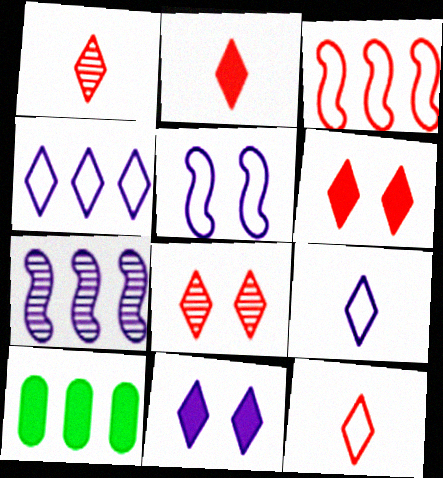[[1, 2, 12], 
[1, 5, 10]]